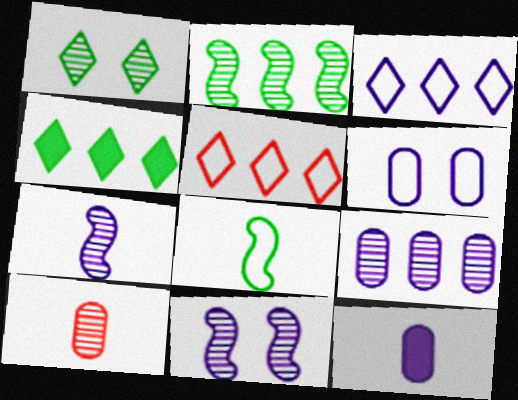[[3, 11, 12], 
[5, 6, 8], 
[6, 9, 12]]